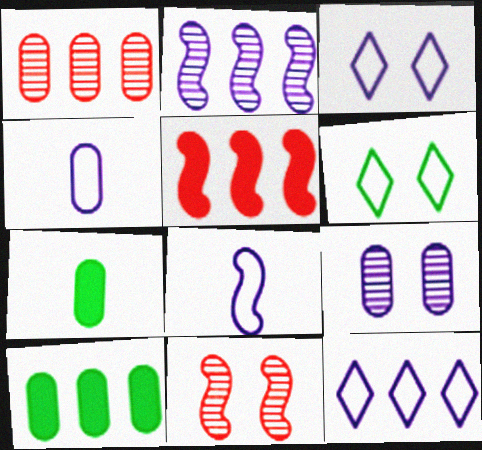[[7, 11, 12]]